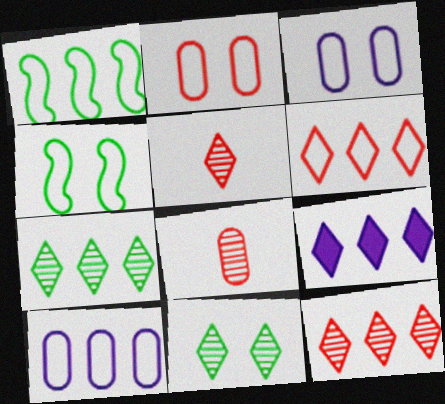[[1, 6, 10], 
[4, 8, 9], 
[6, 7, 9]]